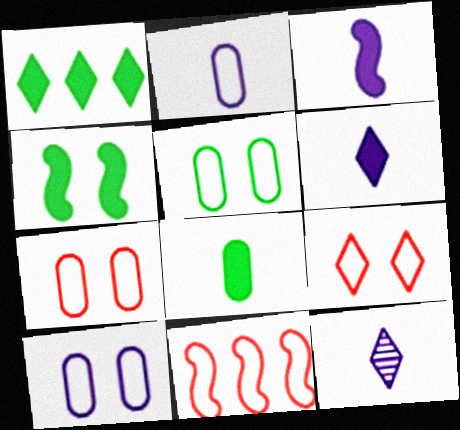[[1, 4, 8], 
[1, 9, 12], 
[2, 3, 12], 
[5, 7, 10]]